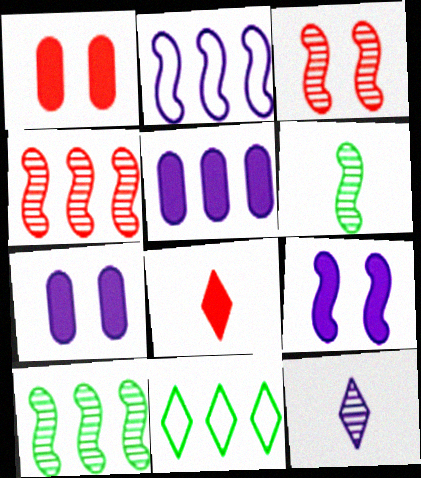[[2, 7, 12], 
[4, 5, 11]]